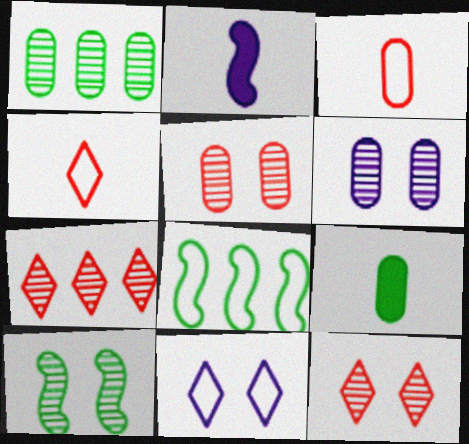[[3, 8, 11], 
[6, 10, 12]]